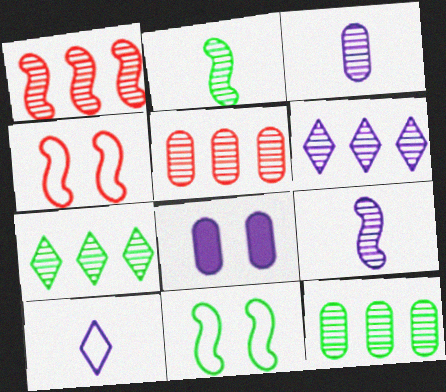[[1, 6, 12]]